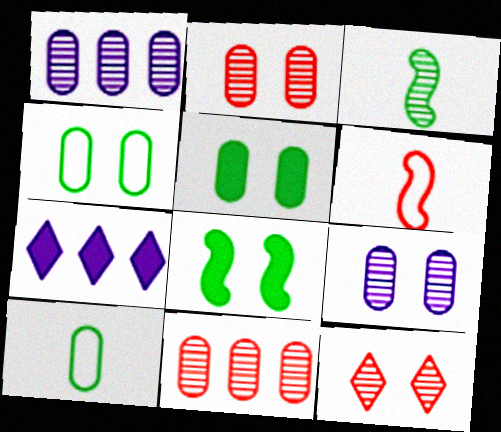[[1, 3, 12]]